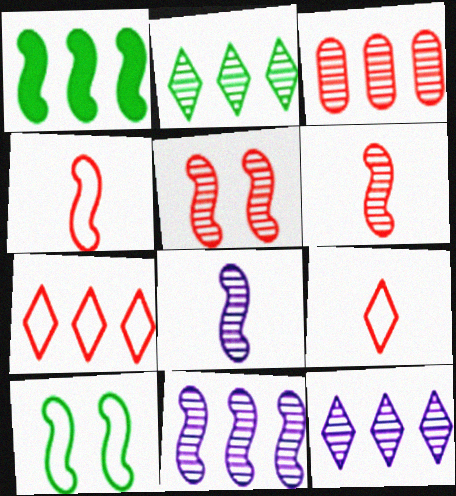[[2, 3, 11]]